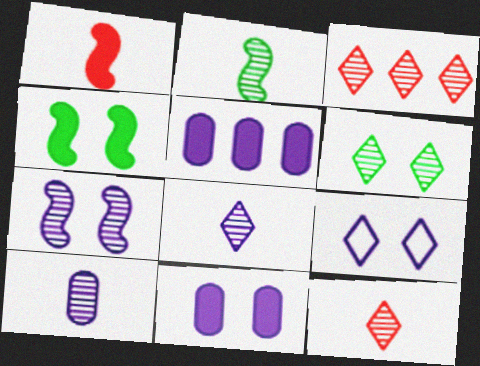[[2, 10, 12], 
[3, 6, 8], 
[7, 9, 11]]